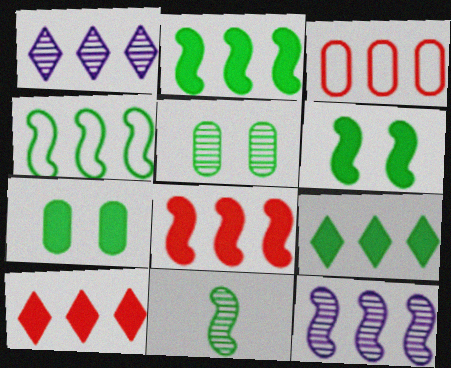[[1, 2, 3], 
[3, 9, 12], 
[4, 6, 11], 
[4, 8, 12]]